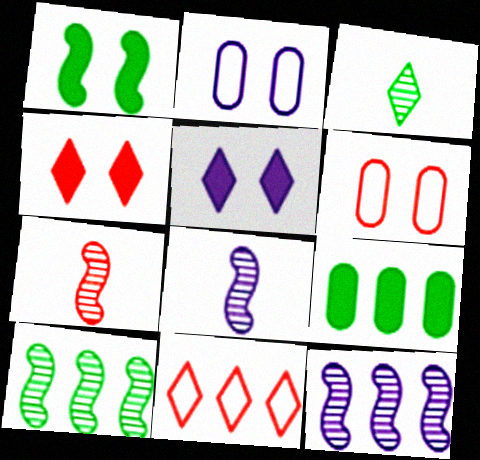[[3, 5, 11], 
[9, 11, 12]]